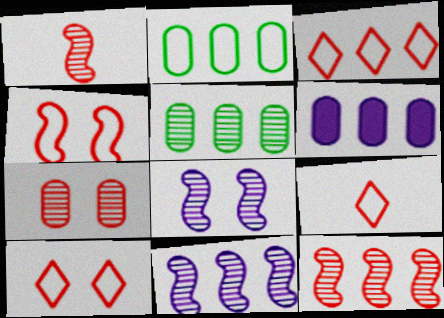[[3, 9, 10]]